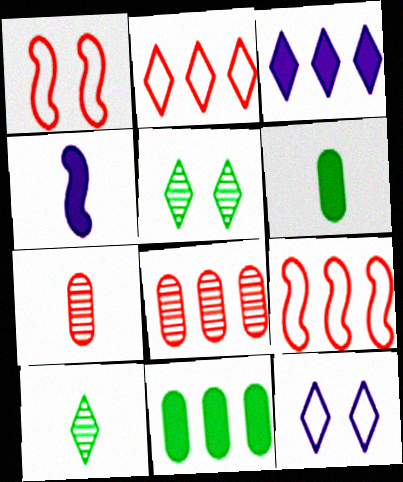[]